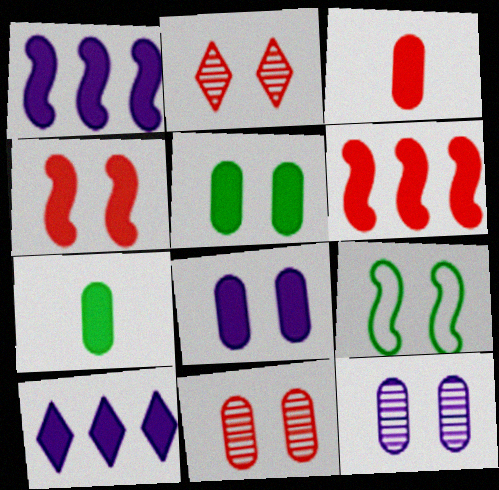[[2, 8, 9], 
[4, 7, 10]]